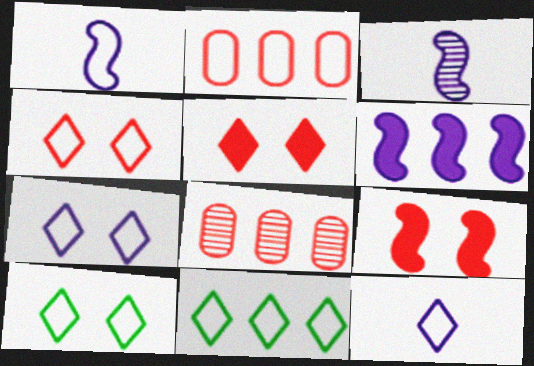[[1, 2, 10], 
[4, 7, 10], 
[4, 11, 12], 
[6, 8, 11]]